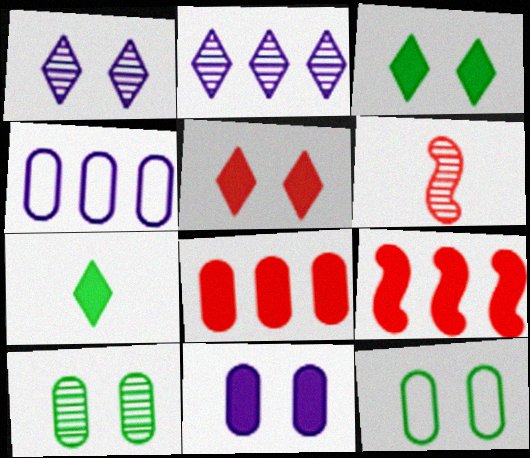[[2, 6, 10], 
[3, 4, 6], 
[7, 9, 11]]